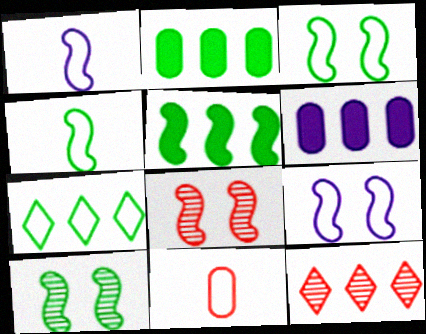[[1, 5, 8], 
[4, 5, 10], 
[7, 9, 11]]